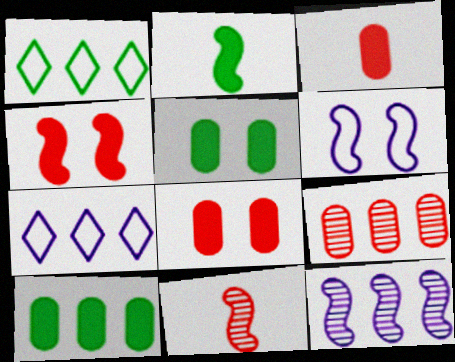[[5, 7, 11]]